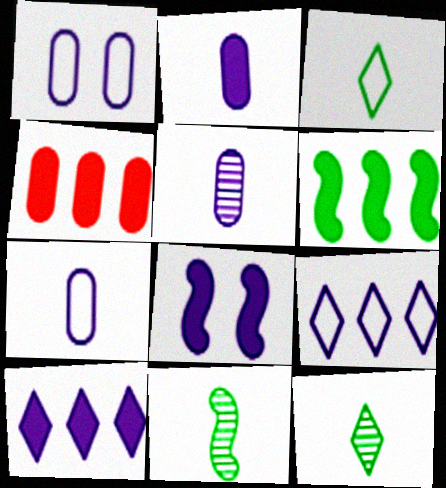[[2, 5, 7], 
[2, 8, 10], 
[4, 6, 10], 
[5, 8, 9]]